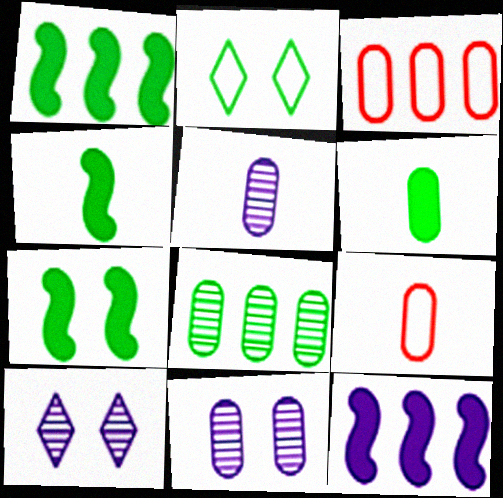[[1, 4, 7], 
[1, 9, 10], 
[2, 4, 8], 
[3, 4, 10], 
[3, 6, 11], 
[5, 6, 9]]